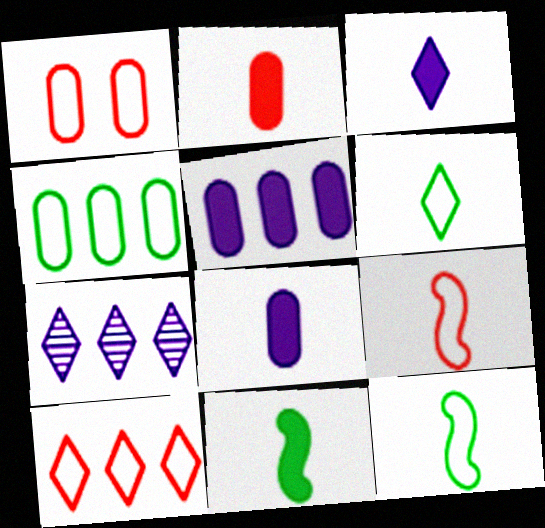[[1, 7, 11], 
[1, 9, 10], 
[2, 3, 11]]